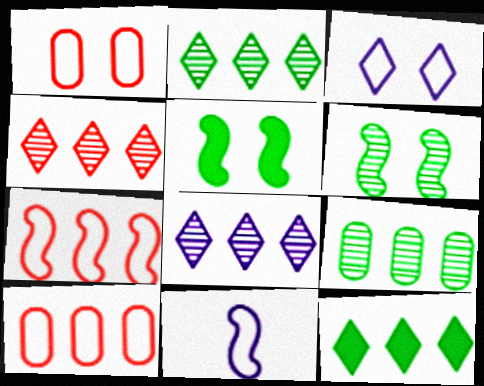[[2, 4, 8]]